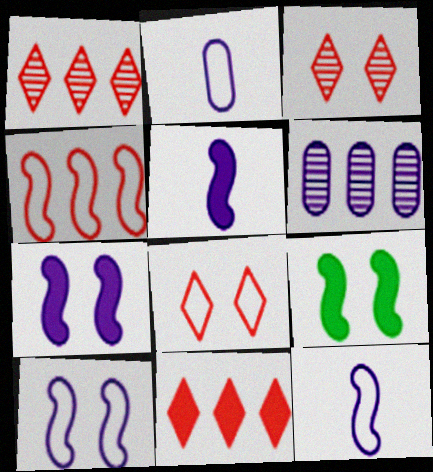[[1, 2, 9]]